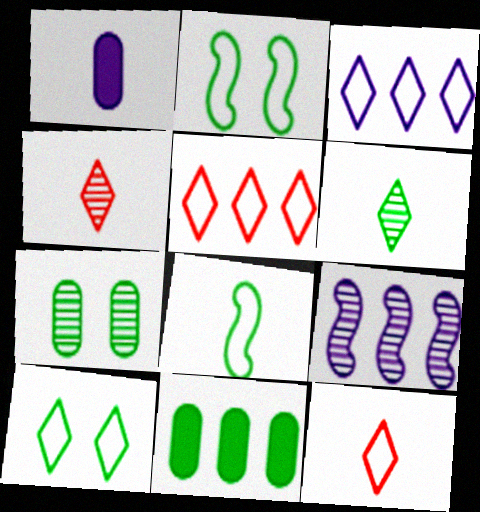[[1, 4, 8], 
[2, 6, 11], 
[3, 10, 12], 
[4, 7, 9], 
[5, 9, 11]]